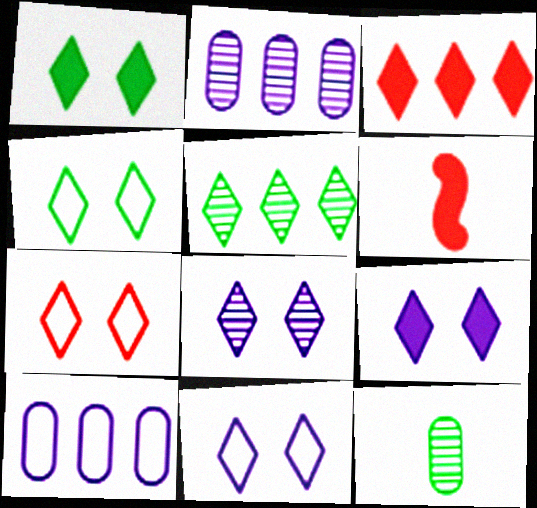[[1, 7, 8], 
[2, 4, 6], 
[4, 7, 11], 
[8, 9, 11]]